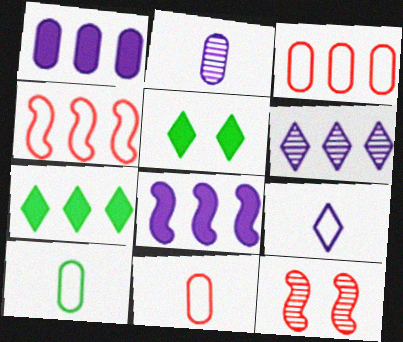[[2, 4, 5]]